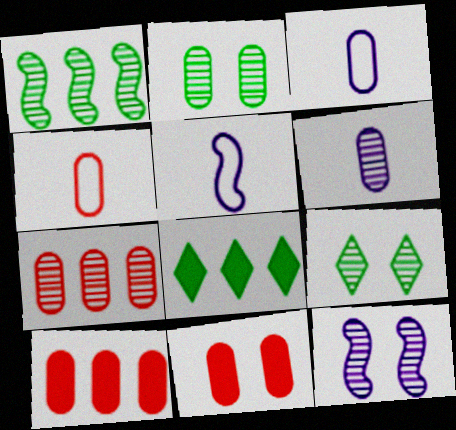[[2, 3, 10], 
[2, 6, 7], 
[4, 7, 11], 
[4, 8, 12], 
[5, 9, 10]]